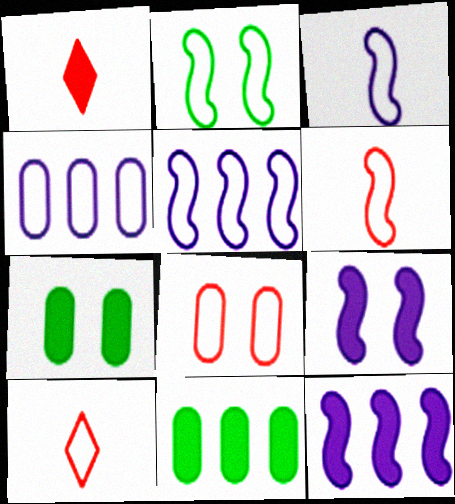[[1, 7, 12], 
[1, 9, 11], 
[2, 4, 10], 
[2, 5, 6]]